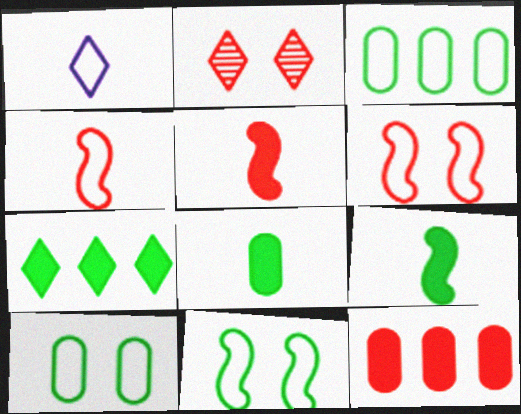[[1, 2, 7], 
[1, 3, 6], 
[2, 4, 12]]